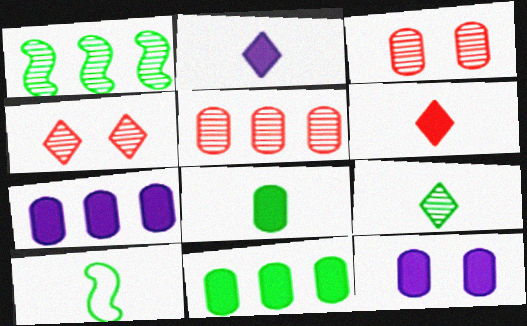[[4, 7, 10], 
[8, 9, 10]]